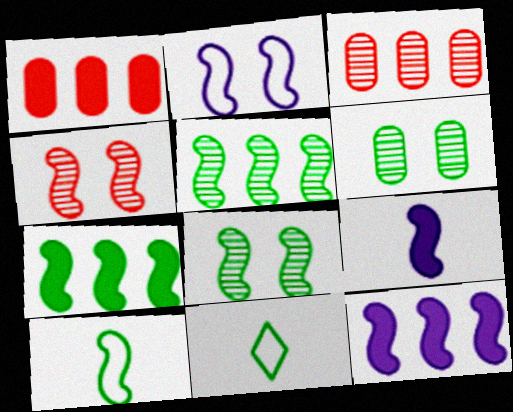[[4, 10, 12], 
[6, 7, 11], 
[7, 8, 10]]